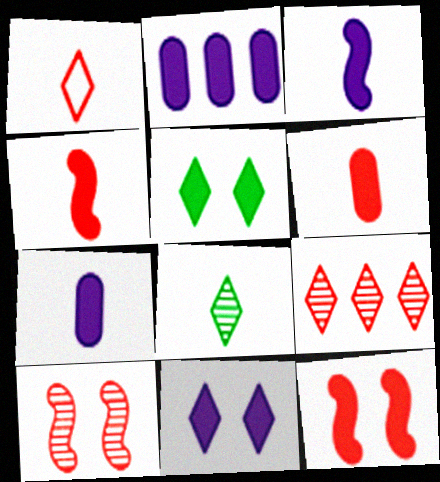[[2, 3, 11], 
[2, 4, 5]]